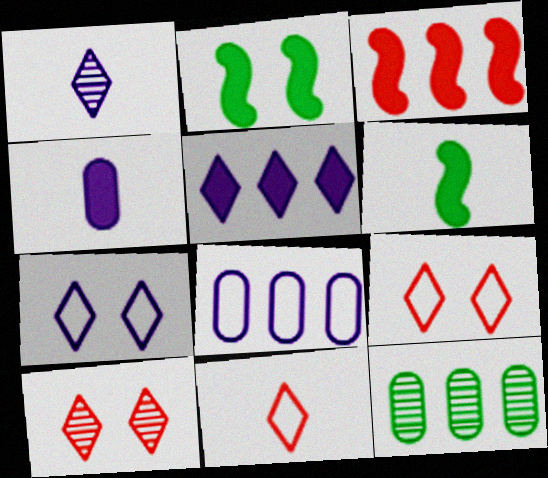[[1, 5, 7], 
[6, 8, 10]]